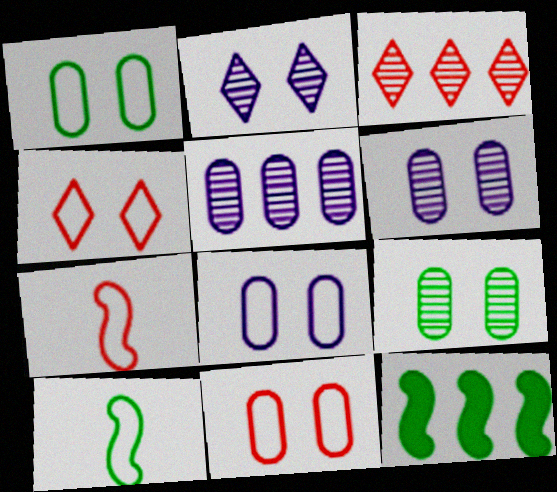[[1, 8, 11]]